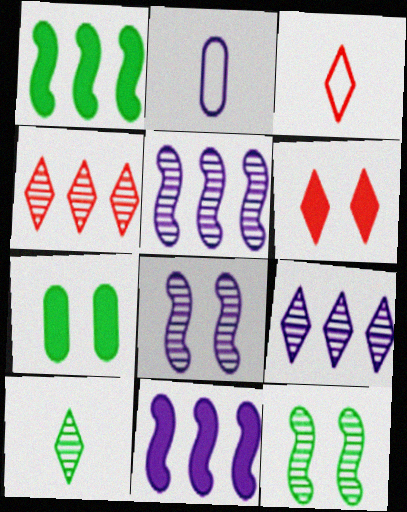[[3, 4, 6], 
[3, 5, 7]]